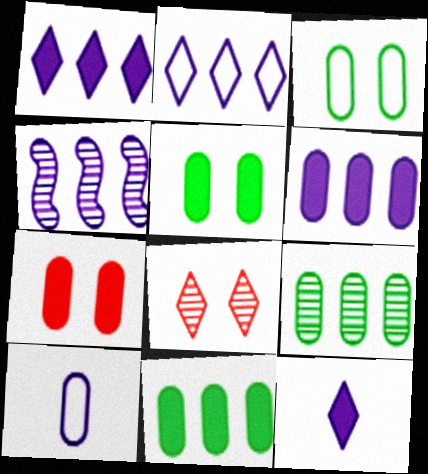[[2, 4, 6], 
[7, 9, 10]]